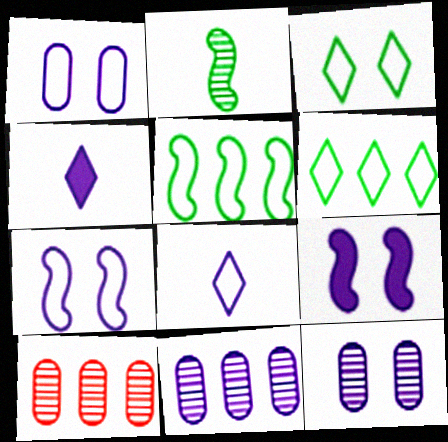[[4, 7, 11], 
[8, 9, 11]]